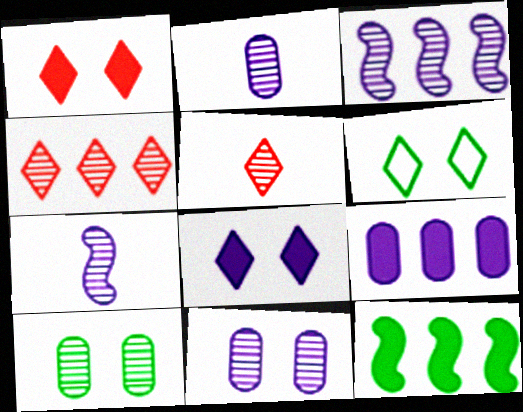[[3, 5, 10], 
[4, 7, 10]]